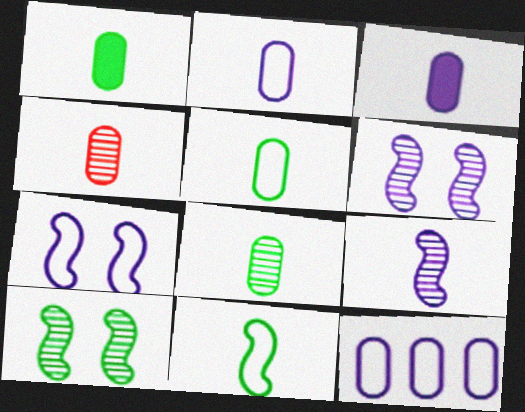[[1, 2, 4], 
[1, 5, 8], 
[3, 4, 5]]